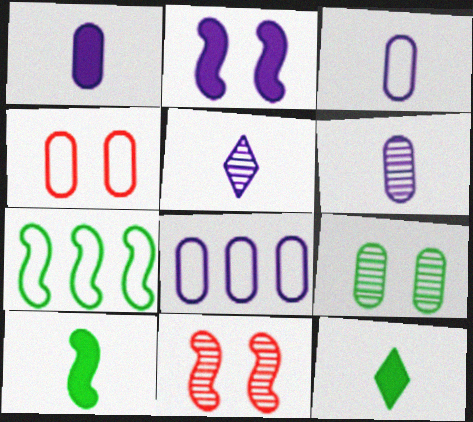[[1, 3, 6], 
[2, 5, 8], 
[7, 9, 12], 
[8, 11, 12]]